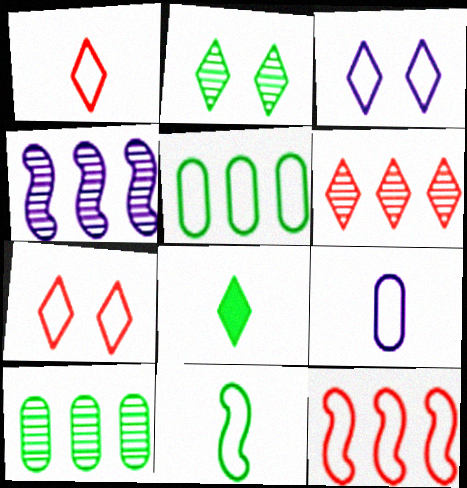[[1, 9, 11], 
[3, 6, 8], 
[4, 6, 10]]